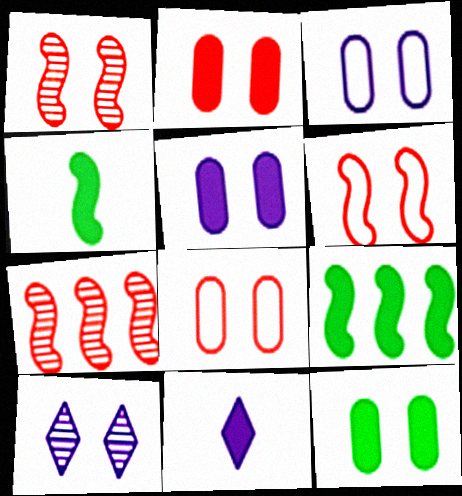[[2, 5, 12], 
[2, 9, 11], 
[6, 10, 12]]